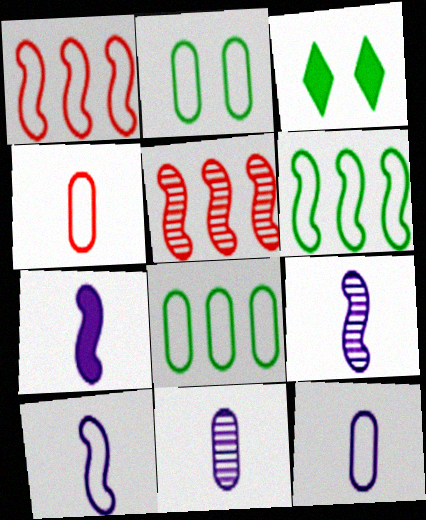[[1, 3, 11], 
[3, 5, 12], 
[7, 9, 10]]